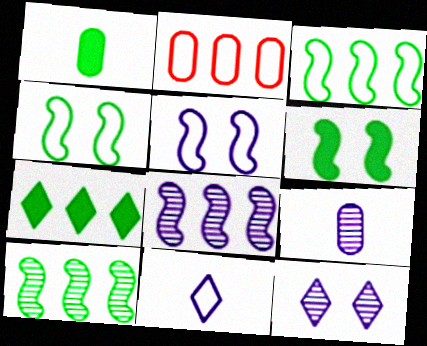[[1, 6, 7], 
[2, 4, 11], 
[2, 7, 8], 
[8, 9, 12]]